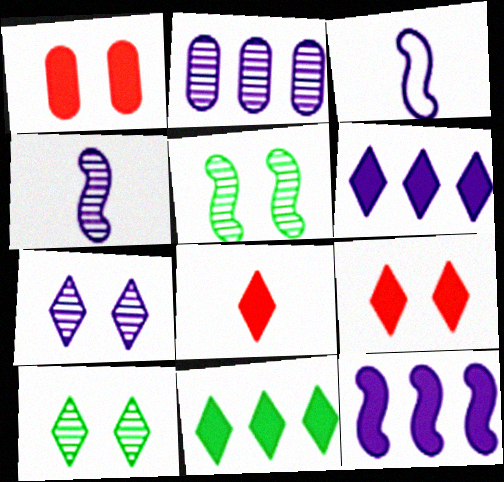[[2, 4, 7]]